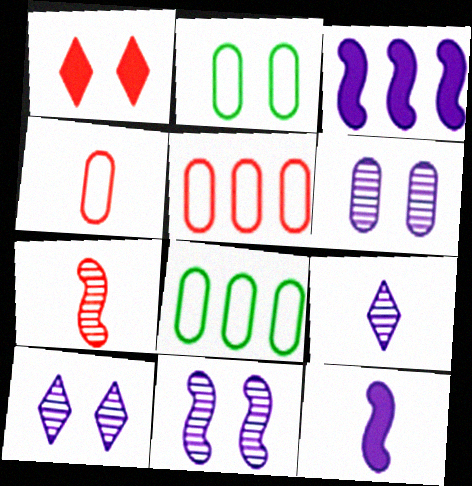[[1, 2, 11], 
[1, 5, 7], 
[6, 10, 11]]